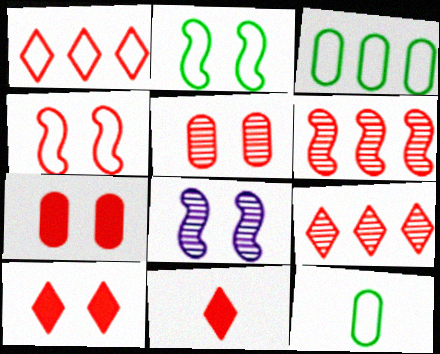[[3, 8, 11], 
[4, 5, 10]]